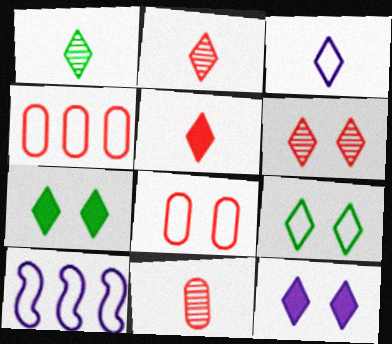[[1, 3, 5], 
[6, 9, 12], 
[7, 10, 11]]